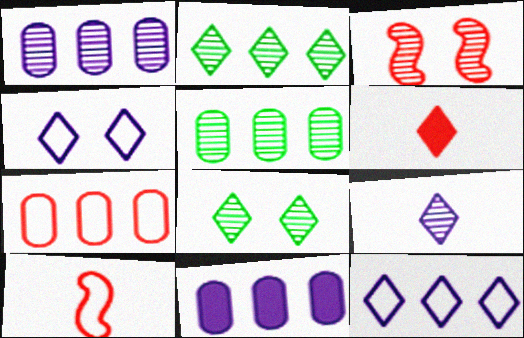[[2, 4, 6], 
[3, 5, 9], 
[3, 6, 7], 
[5, 7, 11], 
[6, 8, 12], 
[8, 10, 11]]